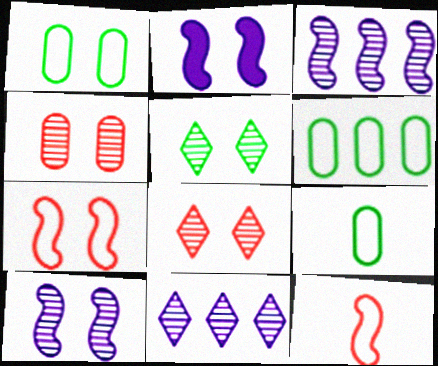[[1, 2, 8], 
[1, 6, 9], 
[4, 5, 10]]